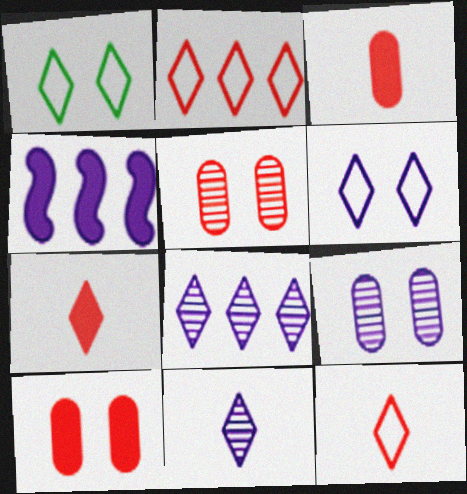[[1, 7, 8]]